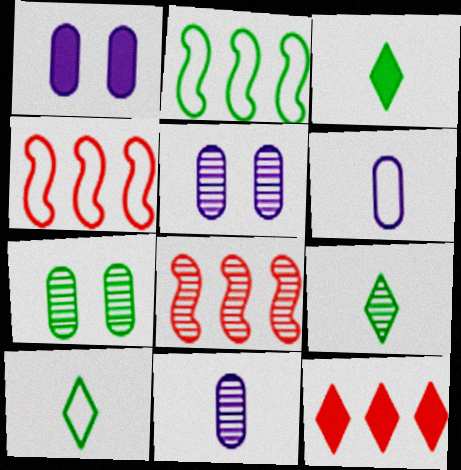[[1, 4, 9], 
[1, 8, 10], 
[2, 3, 7], 
[3, 4, 5], 
[3, 9, 10], 
[5, 8, 9]]